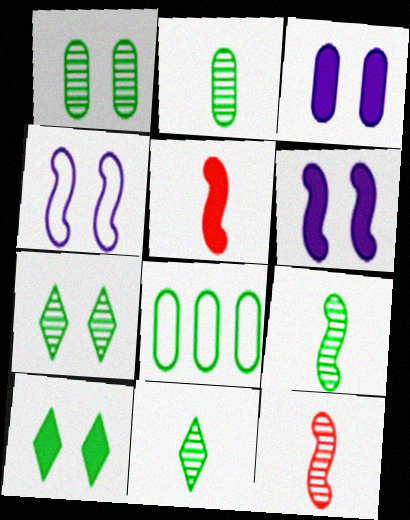[[2, 9, 11], 
[8, 9, 10]]